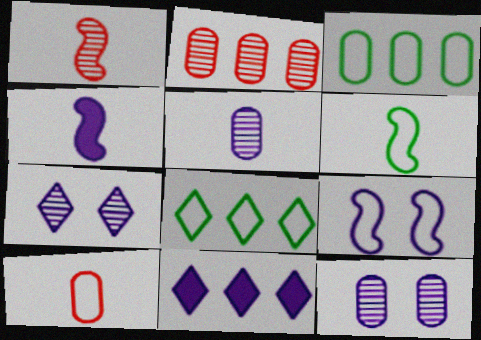[[1, 4, 6], 
[5, 9, 11], 
[8, 9, 10]]